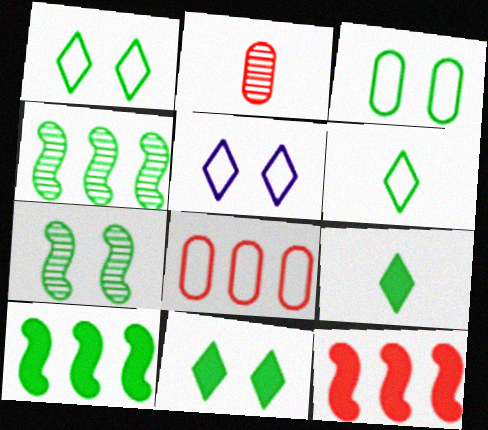[[2, 5, 10], 
[3, 4, 9], 
[3, 7, 11]]